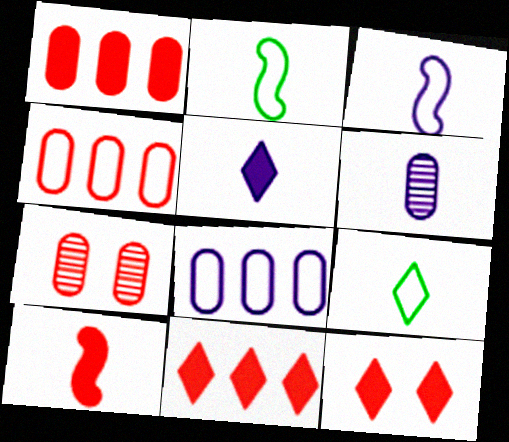[[1, 10, 12], 
[3, 5, 6], 
[6, 9, 10]]